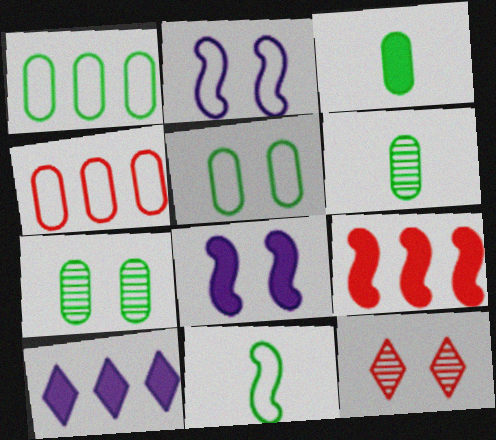[[1, 3, 7], 
[5, 8, 12]]